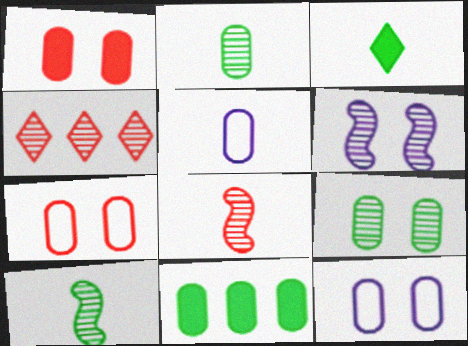[[1, 9, 12], 
[2, 4, 6], 
[3, 5, 8]]